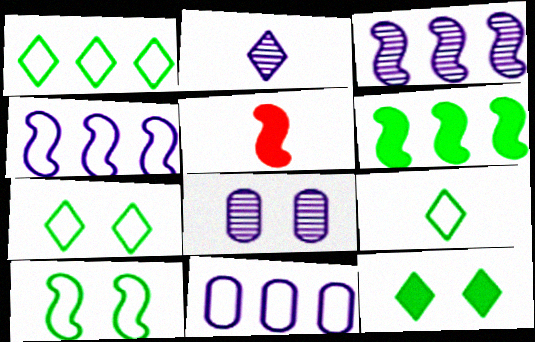[[1, 5, 8], 
[1, 7, 9], 
[2, 3, 8], 
[3, 5, 10]]